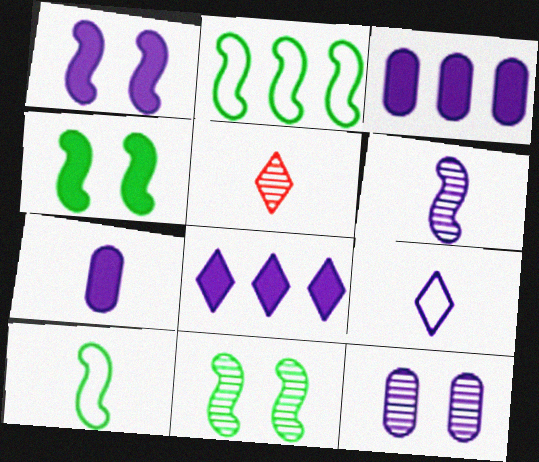[[1, 7, 8], 
[5, 7, 10], 
[6, 7, 9]]